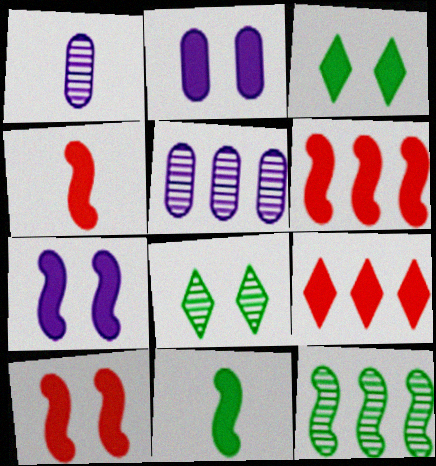[[2, 3, 10], 
[2, 9, 11], 
[4, 6, 10], 
[6, 7, 11]]